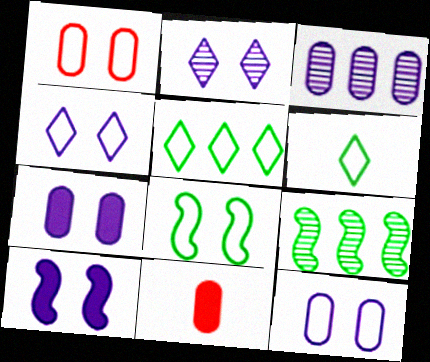[[1, 4, 8], 
[2, 10, 12], 
[4, 9, 11]]